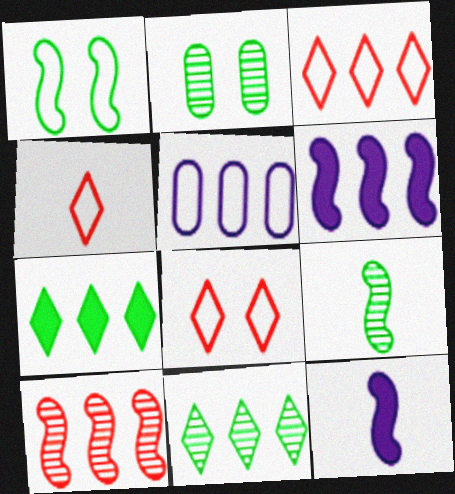[[1, 4, 5], 
[1, 10, 12], 
[2, 3, 12], 
[2, 4, 6], 
[2, 9, 11], 
[3, 4, 8], 
[5, 7, 10]]